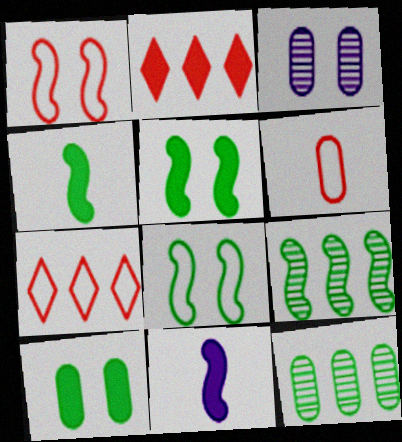[[1, 6, 7], 
[1, 9, 11], 
[2, 10, 11], 
[3, 4, 7], 
[4, 8, 9]]